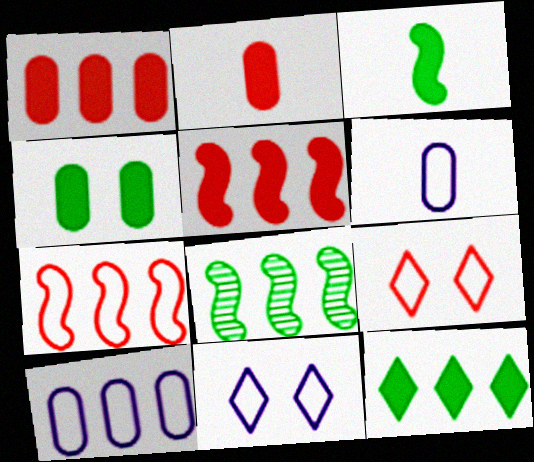[[2, 8, 11], 
[3, 4, 12]]